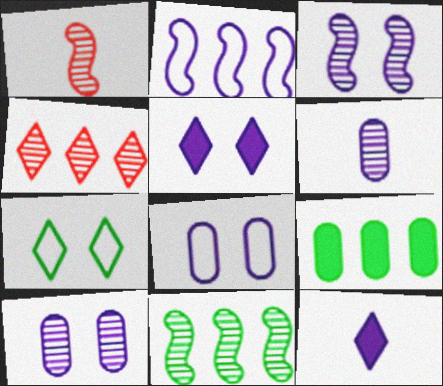[[1, 3, 11], 
[2, 4, 9], 
[2, 5, 6], 
[2, 10, 12], 
[3, 5, 8], 
[4, 7, 12]]